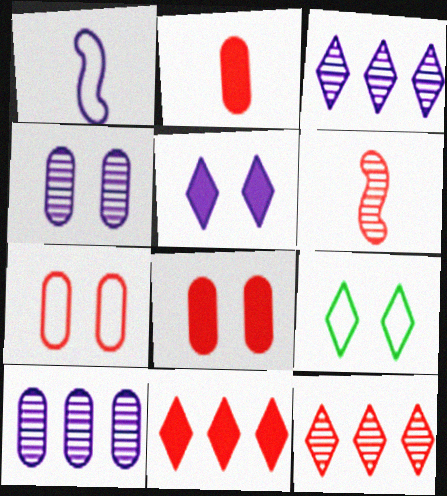[[1, 5, 10], 
[6, 7, 11]]